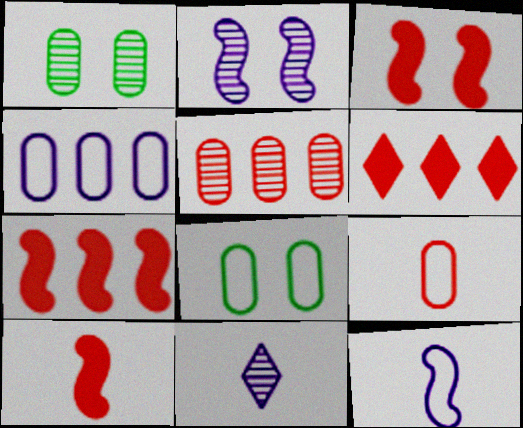[[1, 6, 12], 
[3, 7, 10], 
[4, 8, 9], 
[7, 8, 11]]